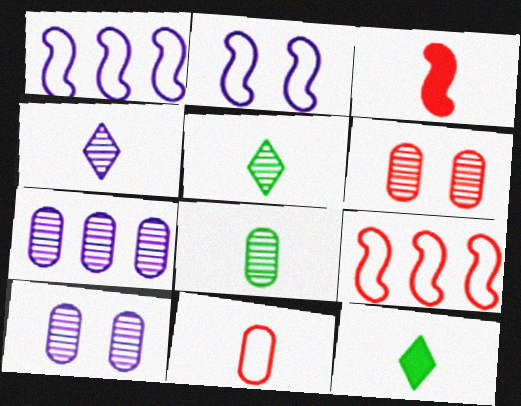[[1, 6, 12], 
[6, 7, 8], 
[9, 10, 12]]